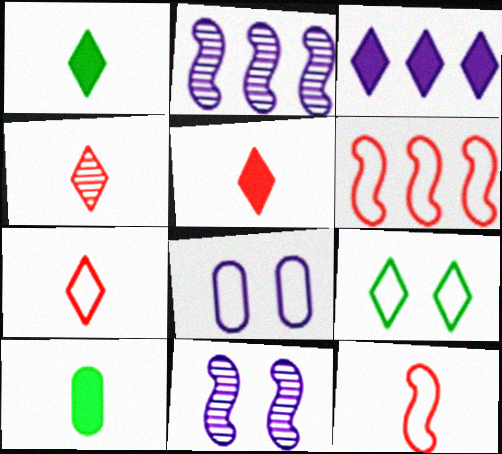[[3, 4, 9], 
[4, 5, 7]]